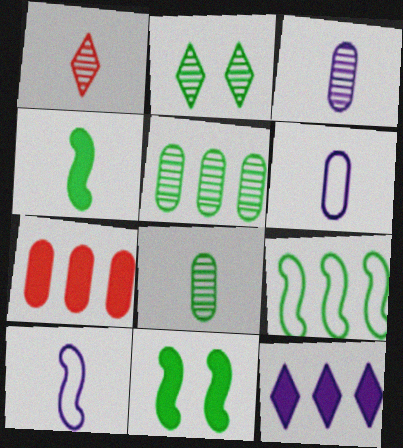[[1, 4, 6], 
[2, 7, 10]]